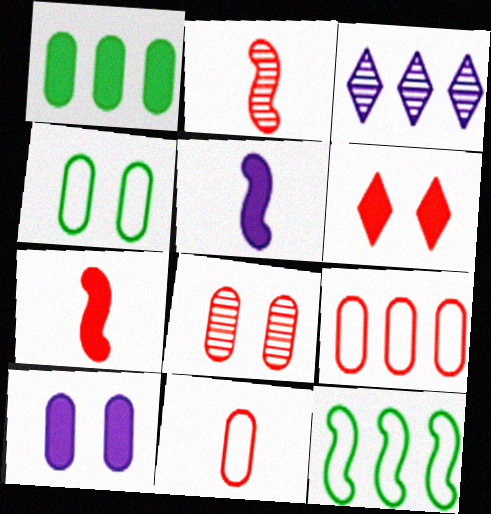[[1, 5, 6], 
[2, 6, 9], 
[3, 4, 7], 
[4, 8, 10]]